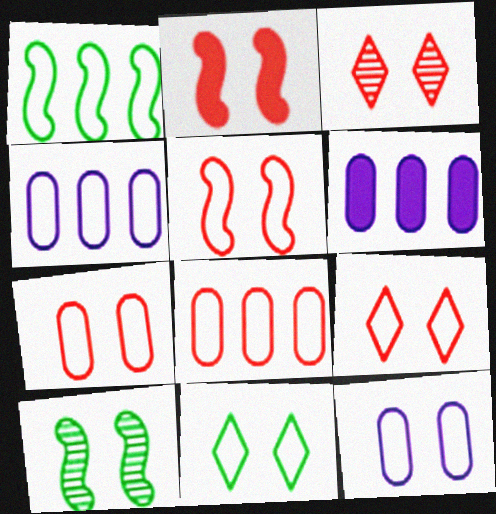[[2, 3, 7], 
[5, 7, 9], 
[5, 11, 12]]